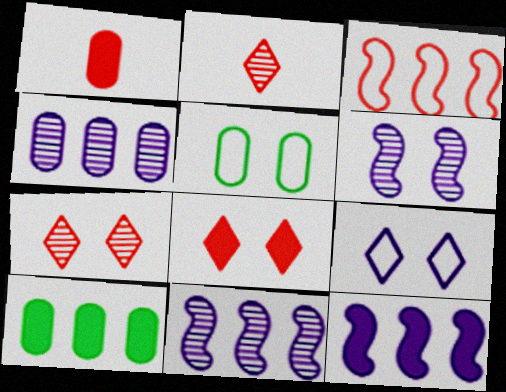[[1, 3, 7], 
[1, 4, 5], 
[2, 5, 12], 
[5, 6, 8]]